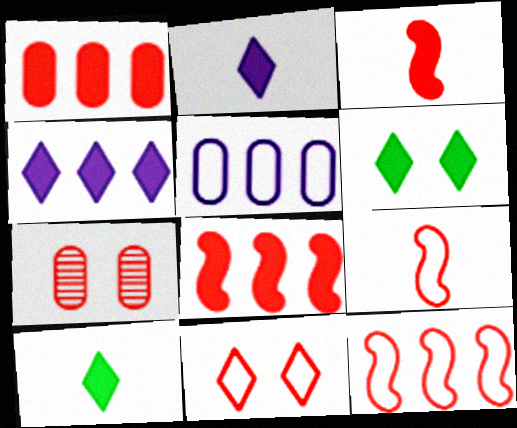[]